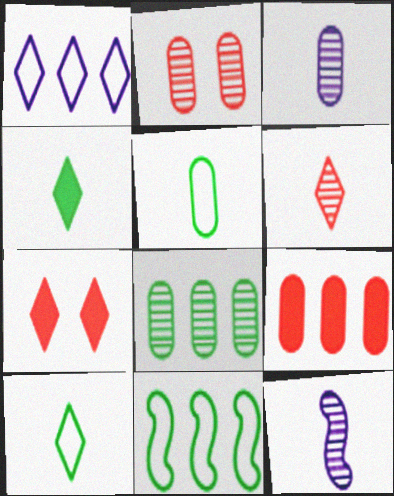[[2, 3, 8], 
[3, 7, 11]]